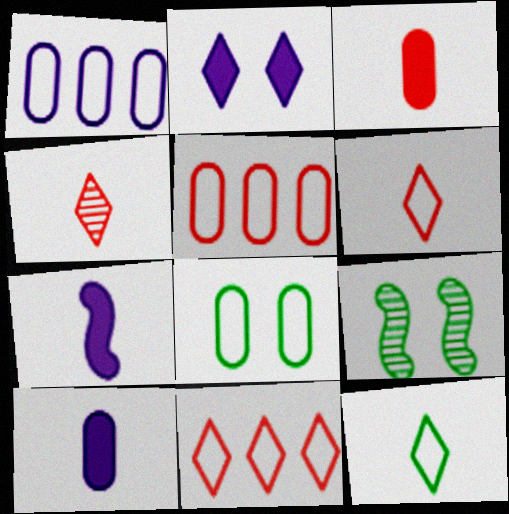[[9, 10, 11]]